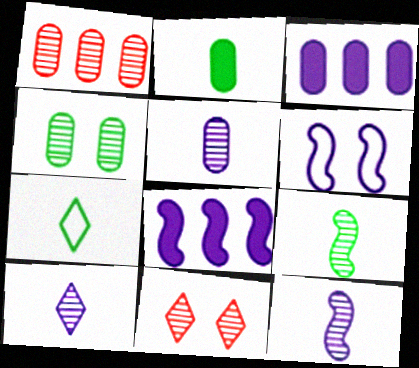[[1, 4, 5], 
[2, 7, 9], 
[3, 6, 10], 
[5, 10, 12], 
[6, 8, 12]]